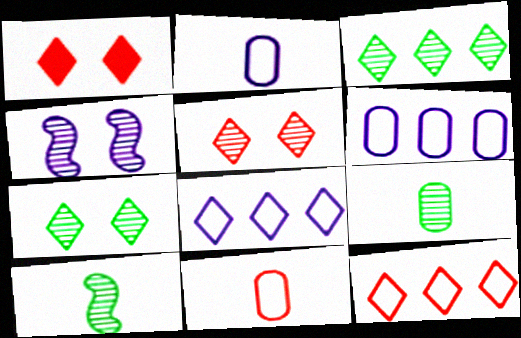[[1, 6, 10]]